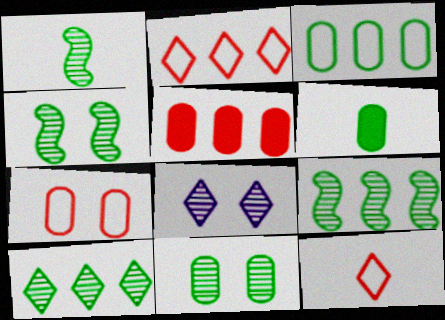[[1, 4, 9], 
[1, 10, 11], 
[3, 6, 11]]